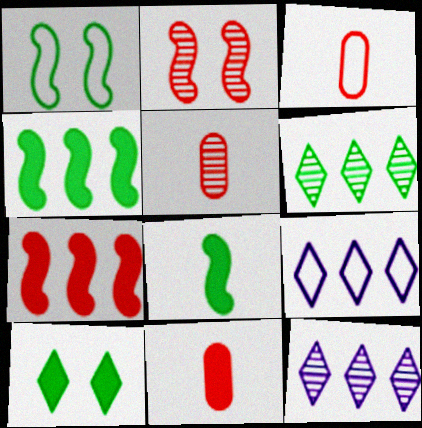[[1, 3, 9], 
[1, 11, 12], 
[3, 5, 11]]